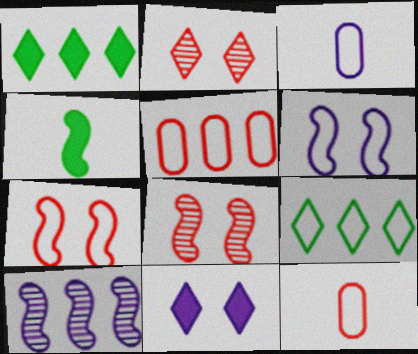[[1, 3, 8], 
[1, 5, 10], 
[3, 7, 9], 
[3, 10, 11], 
[4, 7, 10], 
[6, 9, 12]]